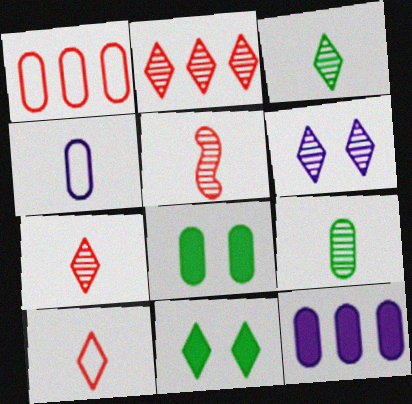[[2, 3, 6]]